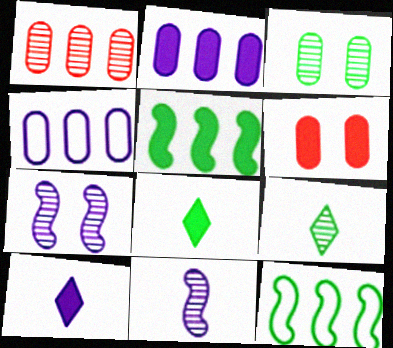[[1, 7, 9], 
[3, 8, 12], 
[4, 7, 10], 
[5, 6, 10]]